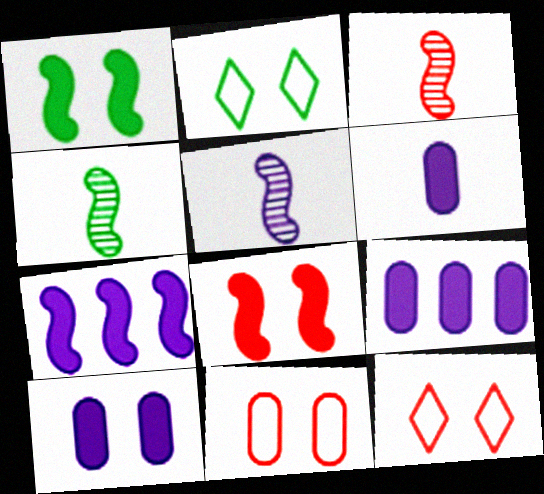[[2, 3, 9], 
[3, 4, 5], 
[4, 9, 12], 
[6, 9, 10]]